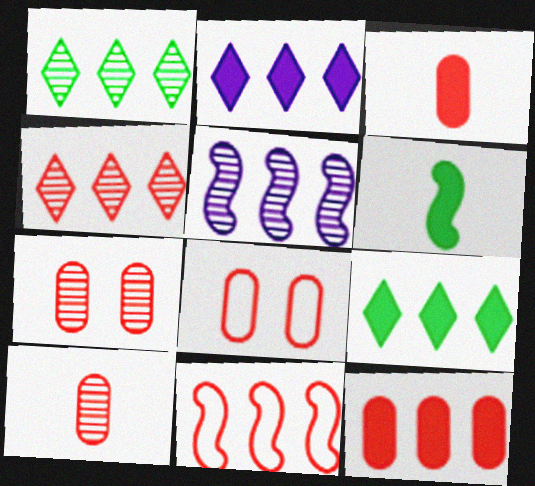[[4, 11, 12], 
[8, 10, 12]]